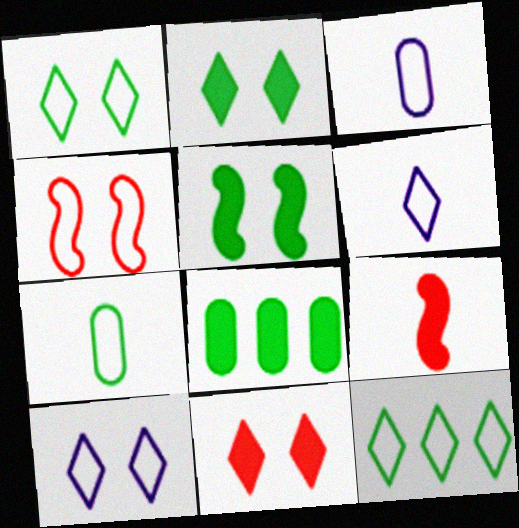[[3, 4, 12]]